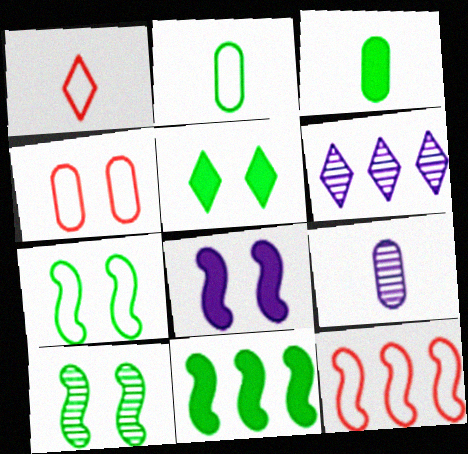[[1, 4, 12], 
[1, 5, 6], 
[3, 5, 11], 
[5, 9, 12]]